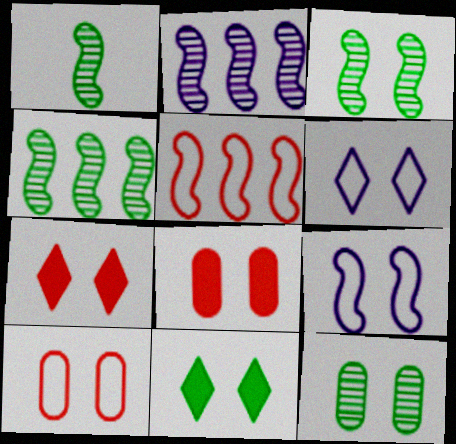[[1, 3, 4], 
[3, 6, 8], 
[7, 9, 12]]